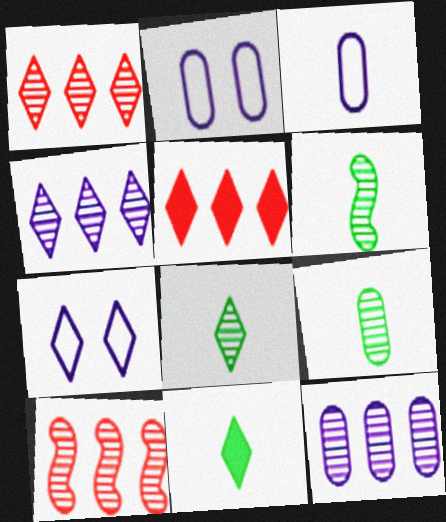[[1, 7, 11], 
[2, 5, 6], 
[2, 10, 11], 
[5, 7, 8], 
[6, 8, 9]]